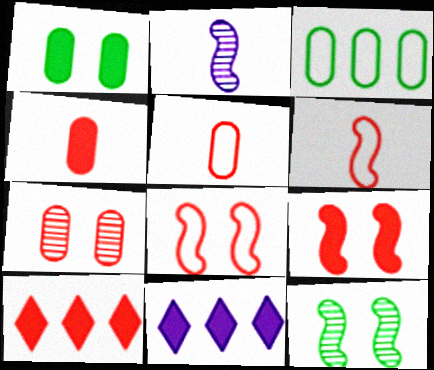[[4, 9, 10], 
[5, 11, 12], 
[6, 7, 10]]